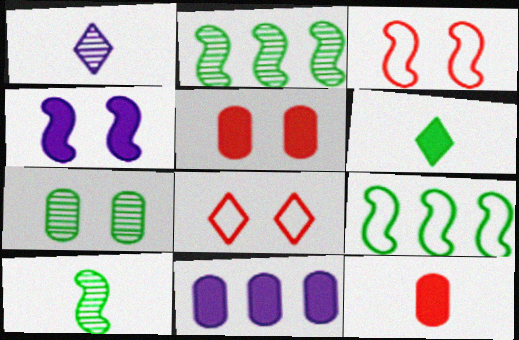[[1, 5, 9], 
[4, 7, 8], 
[6, 7, 9], 
[8, 10, 11]]